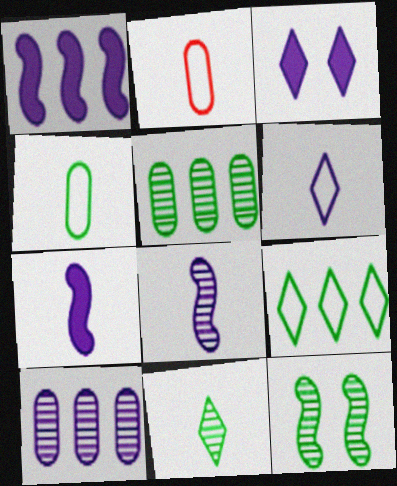[[2, 7, 11], 
[5, 11, 12]]